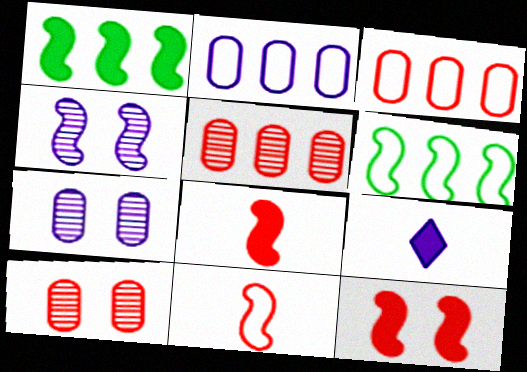[[1, 4, 11], 
[2, 4, 9], 
[4, 6, 8], 
[6, 9, 10]]